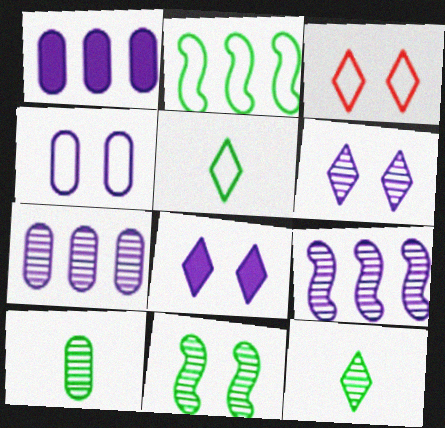[]